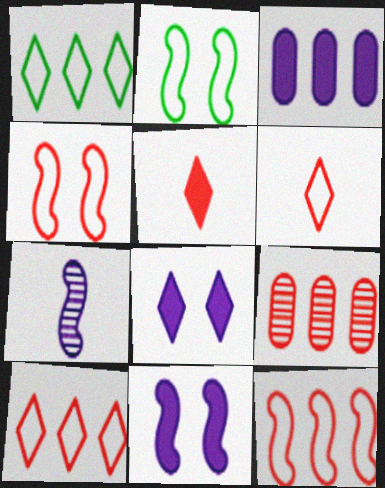[[4, 5, 9]]